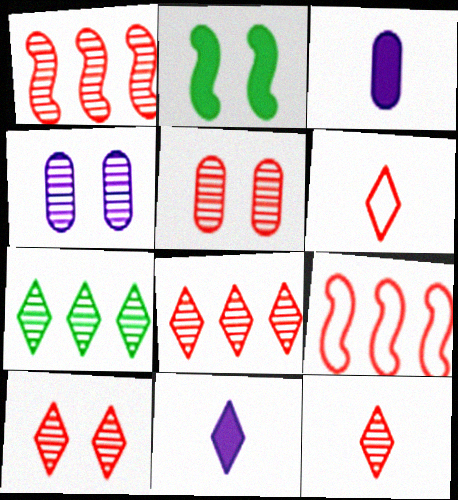[[1, 5, 12], 
[8, 10, 12]]